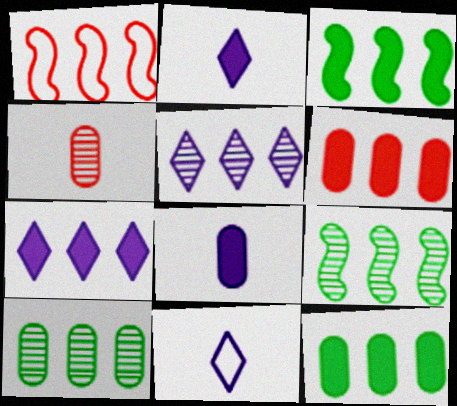[[1, 5, 12], 
[1, 7, 10], 
[3, 6, 7]]